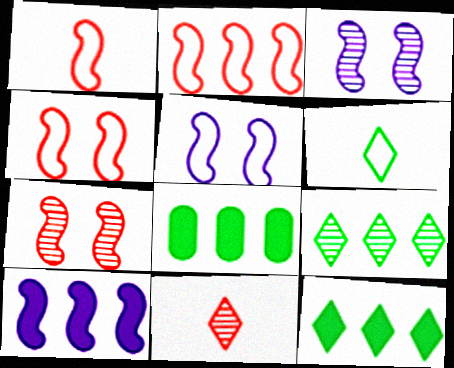[[1, 2, 4], 
[5, 8, 11]]